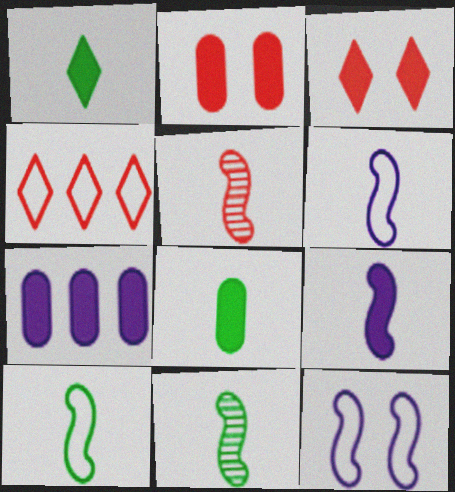[[2, 4, 5], 
[2, 7, 8], 
[5, 9, 10]]